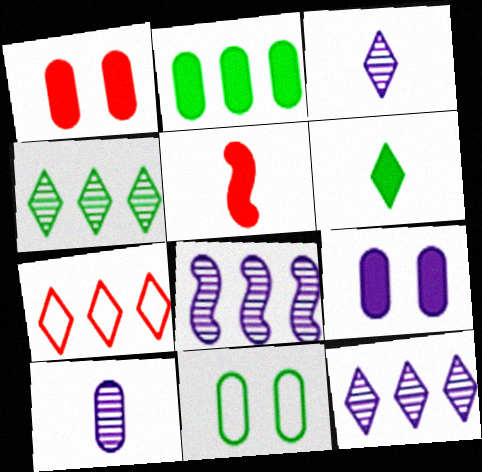[[2, 7, 8], 
[5, 11, 12]]